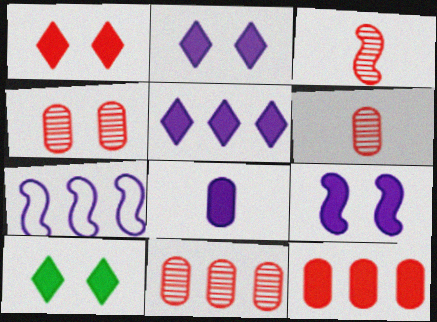[[1, 2, 10], 
[4, 6, 11], 
[5, 8, 9], 
[6, 7, 10]]